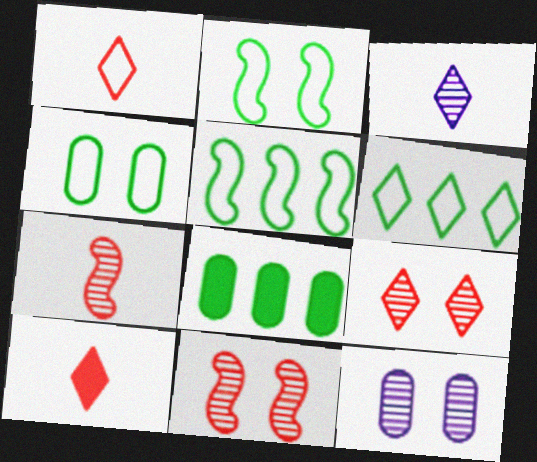[[5, 10, 12]]